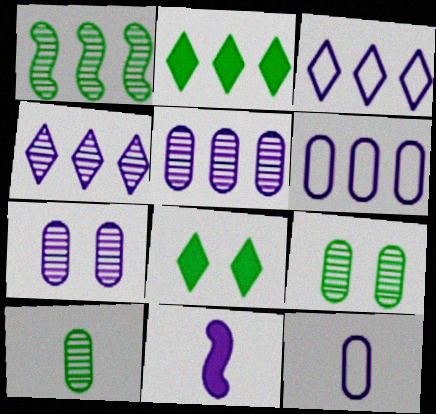[[3, 7, 11]]